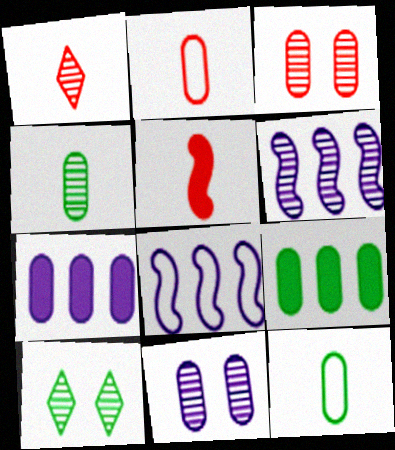[[1, 2, 5], 
[2, 9, 11], 
[3, 7, 12]]